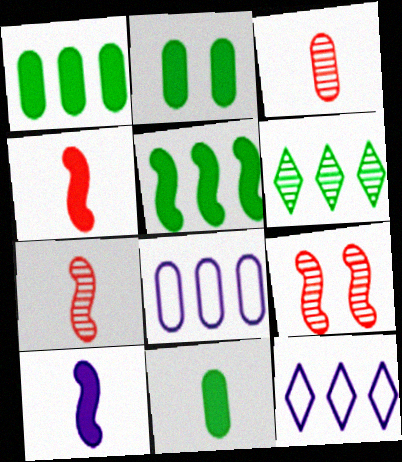[[1, 2, 11], 
[2, 3, 8], 
[2, 7, 12], 
[9, 11, 12]]